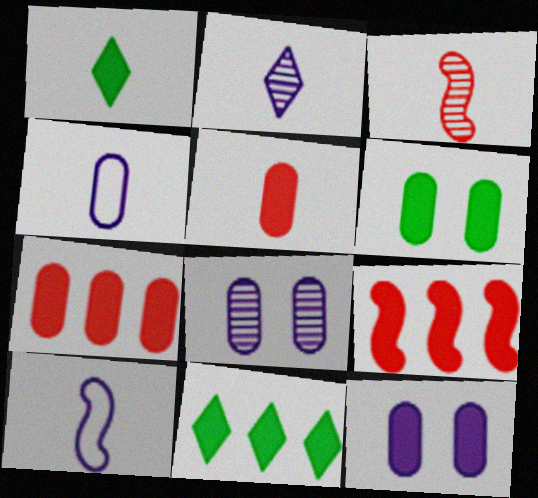[[1, 3, 4], 
[1, 9, 12]]